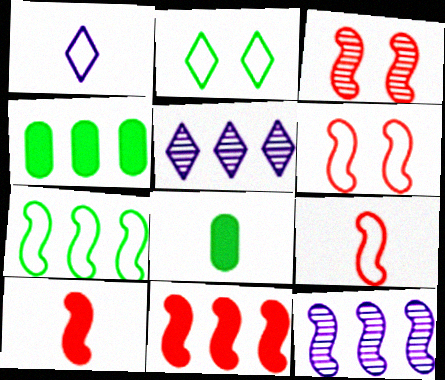[[1, 3, 4], 
[3, 9, 11], 
[5, 6, 8], 
[7, 11, 12]]